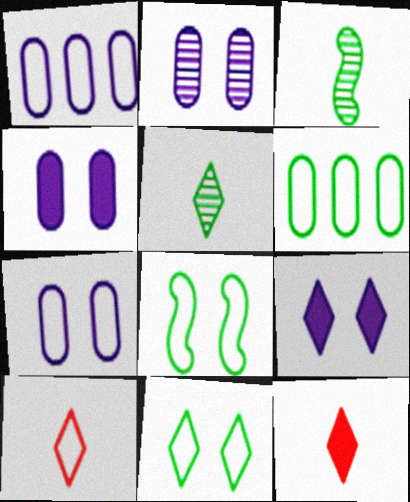[[1, 8, 10], 
[2, 4, 7]]